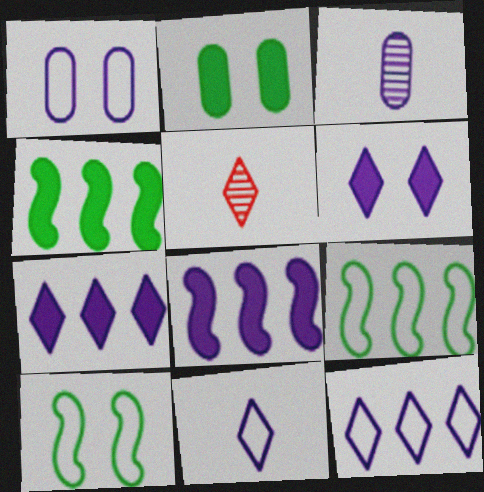[[1, 4, 5]]